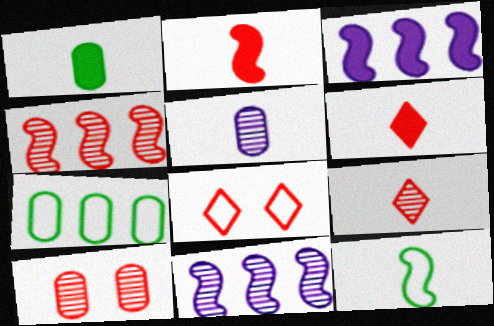[[1, 8, 11], 
[4, 9, 10], 
[5, 6, 12]]